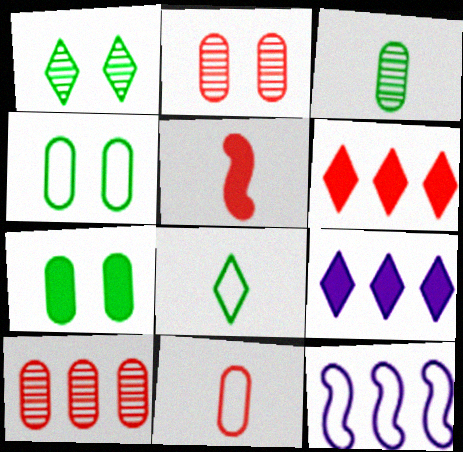[[5, 7, 9]]